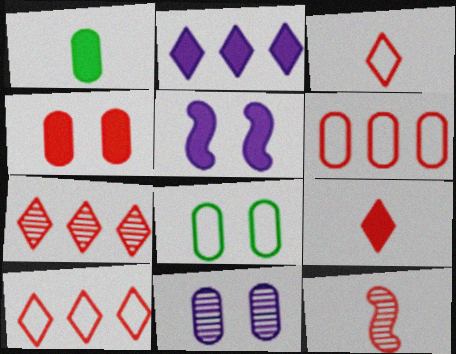[[1, 6, 11], 
[2, 8, 12], 
[4, 8, 11], 
[4, 10, 12]]